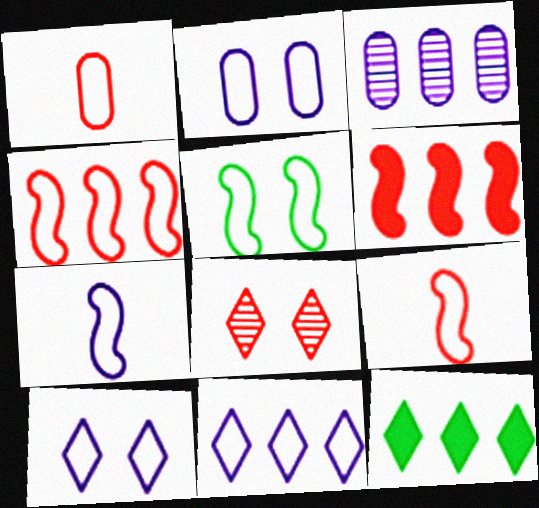[[1, 5, 11], 
[1, 6, 8], 
[2, 7, 11], 
[3, 4, 12], 
[4, 5, 7]]